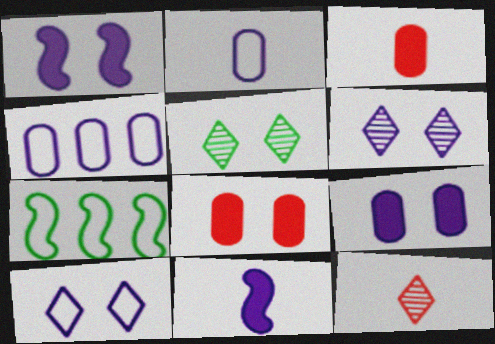[[3, 6, 7], 
[4, 6, 11], 
[7, 9, 12]]